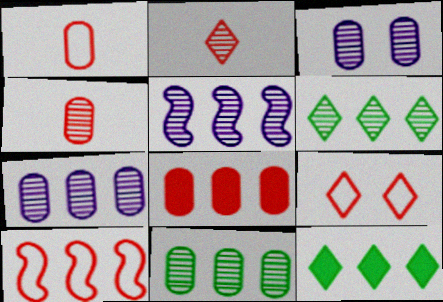[[1, 9, 10], 
[3, 4, 11], 
[7, 10, 12]]